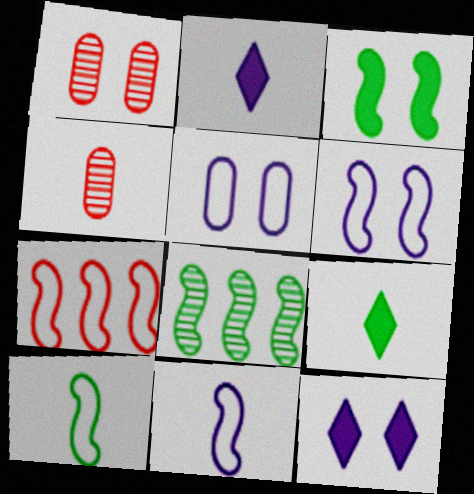[[2, 4, 10], 
[3, 8, 10], 
[4, 9, 11], 
[6, 7, 10]]